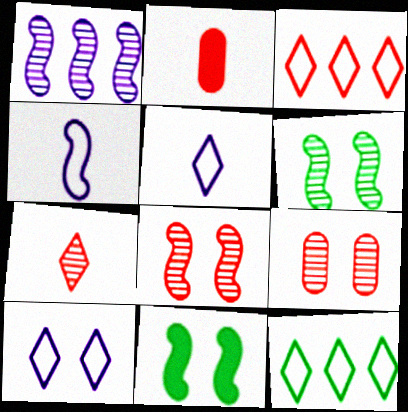[[2, 3, 8], 
[9, 10, 11]]